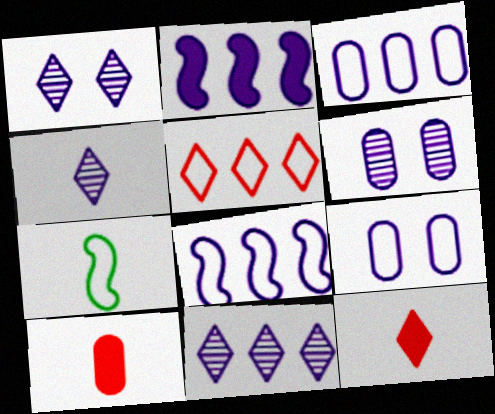[[1, 4, 11], 
[2, 3, 11], 
[2, 4, 9], 
[4, 7, 10], 
[5, 7, 9]]